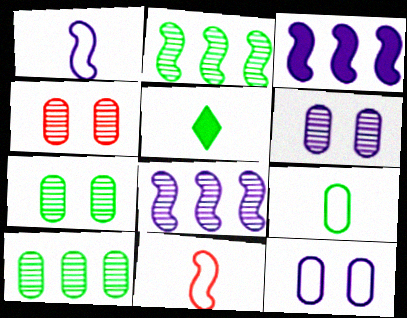[[4, 6, 7]]